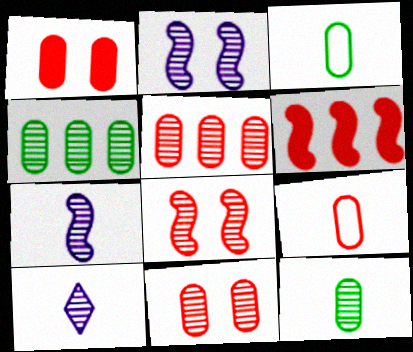[[1, 5, 9], 
[4, 8, 10]]